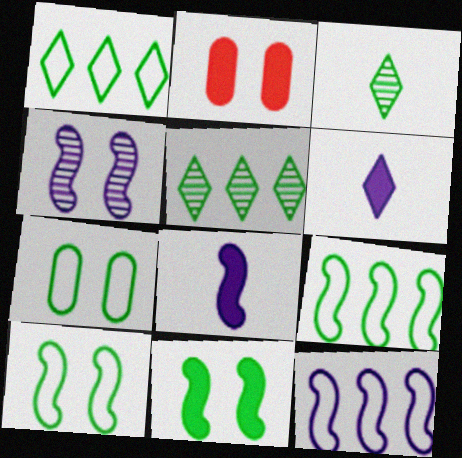[[2, 3, 12], 
[4, 8, 12]]